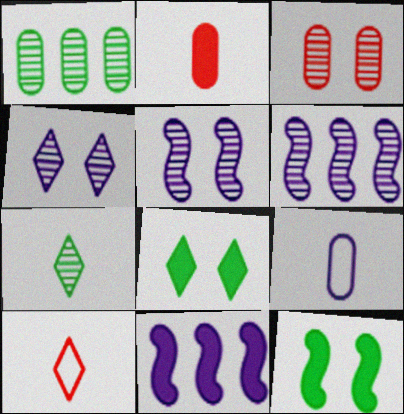[[2, 8, 11], 
[3, 6, 7], 
[4, 9, 11]]